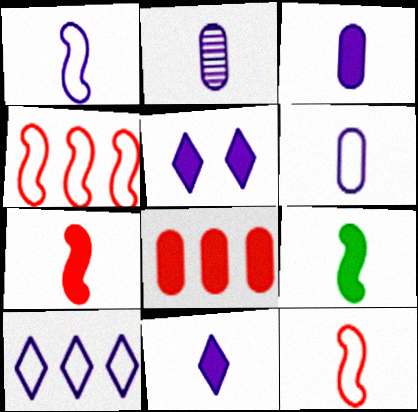[[1, 2, 11], 
[2, 3, 6], 
[5, 8, 9]]